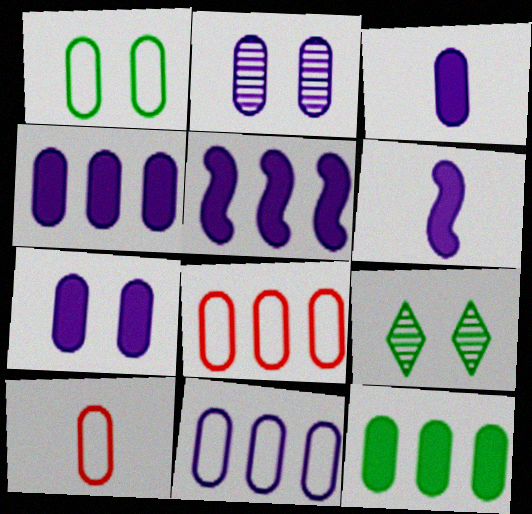[[1, 10, 11], 
[2, 3, 11], 
[2, 10, 12], 
[3, 4, 7], 
[5, 9, 10], 
[6, 8, 9]]